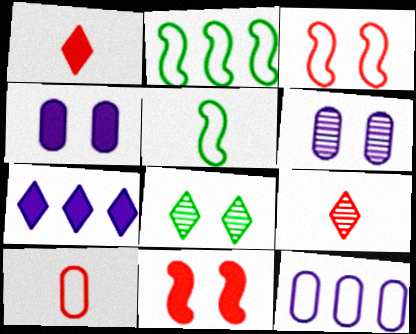[[1, 2, 6], 
[2, 4, 9], 
[3, 4, 8]]